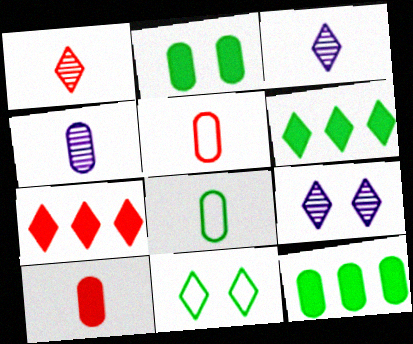[[3, 7, 11], 
[4, 8, 10]]